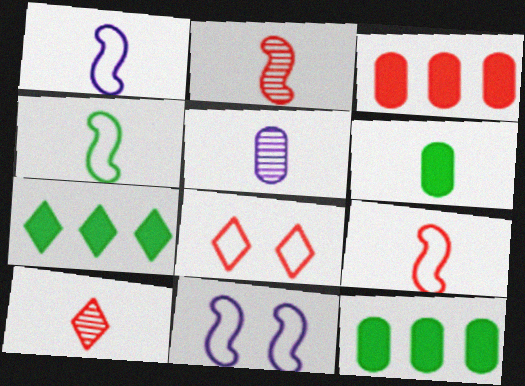[[1, 4, 9], 
[1, 6, 10], 
[2, 3, 8], 
[10, 11, 12]]